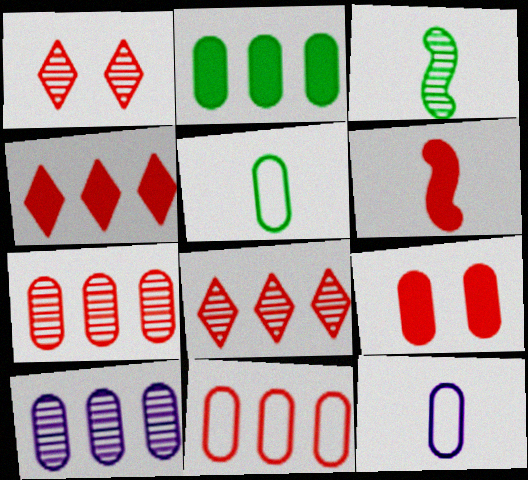[[1, 3, 10], 
[1, 6, 11], 
[2, 10, 11], 
[4, 6, 9], 
[5, 9, 10]]